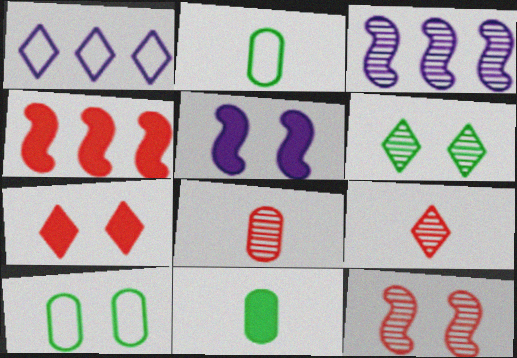[[1, 11, 12], 
[2, 3, 7], 
[3, 6, 8]]